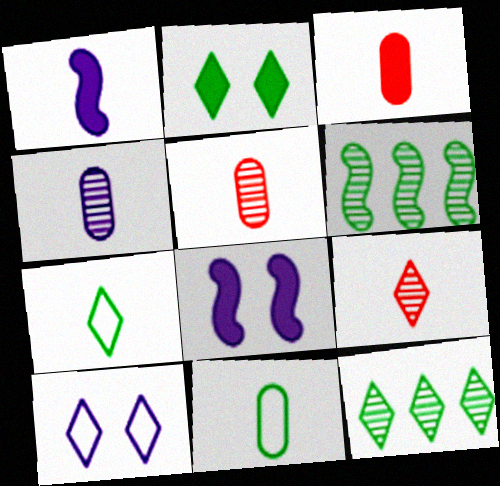[[1, 5, 7], 
[1, 9, 11], 
[2, 6, 11], 
[2, 7, 12], 
[3, 4, 11], 
[3, 6, 10]]